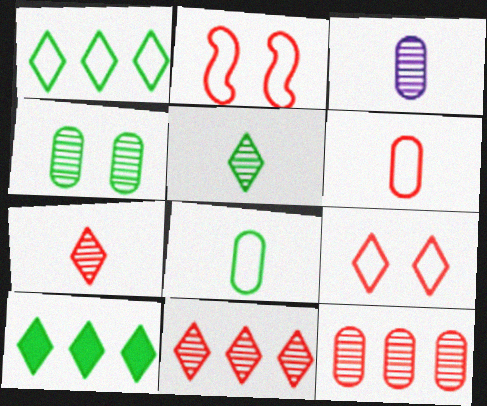[[2, 3, 10], 
[3, 4, 12]]